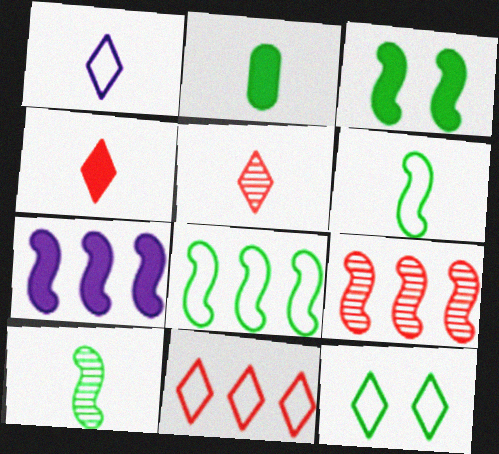[[1, 11, 12], 
[3, 8, 10], 
[7, 8, 9]]